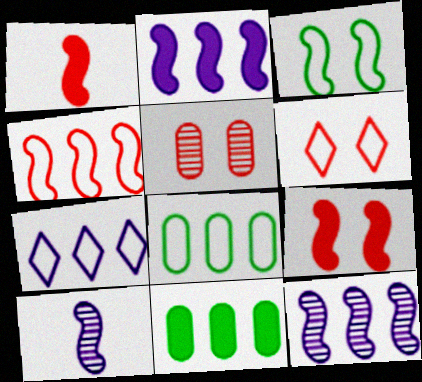[[1, 3, 12], 
[4, 7, 8], 
[5, 6, 9], 
[6, 10, 11]]